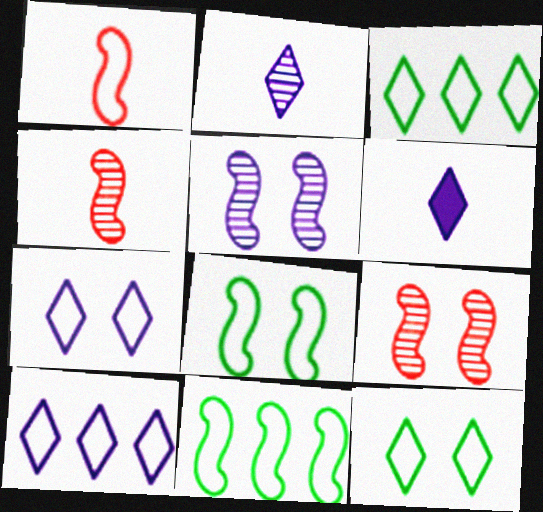[]